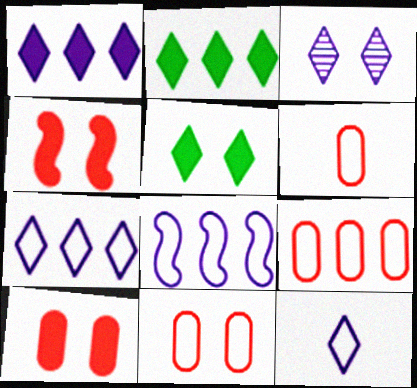[[1, 3, 12], 
[6, 9, 11]]